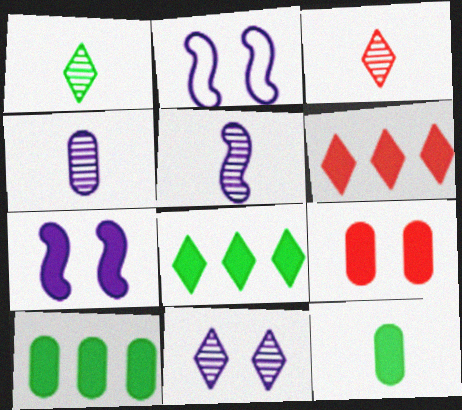[[2, 3, 10], 
[6, 7, 12]]